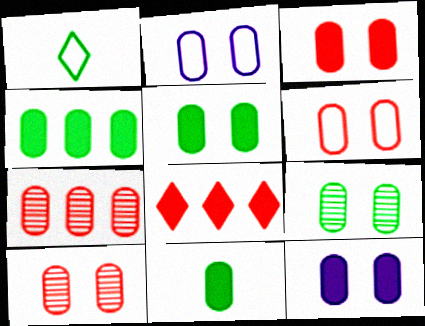[[2, 3, 9], 
[2, 5, 10], 
[2, 7, 11], 
[3, 5, 12], 
[3, 6, 10], 
[4, 5, 11], 
[6, 9, 12]]